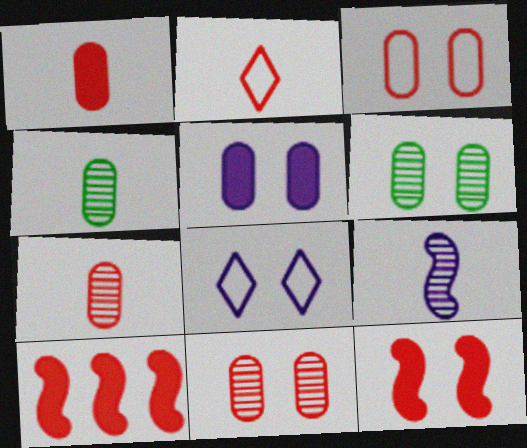[[2, 10, 11], 
[3, 5, 6], 
[4, 8, 10], 
[6, 8, 12]]